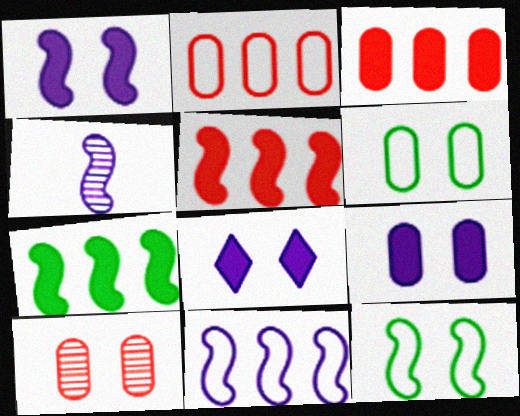[[1, 4, 11], 
[1, 8, 9], 
[4, 5, 12], 
[6, 9, 10], 
[8, 10, 12]]